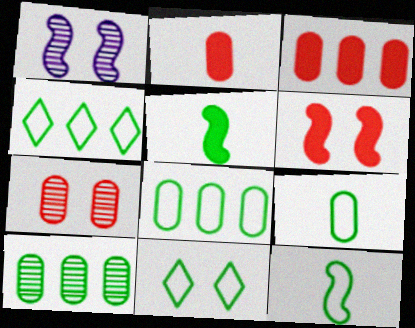[[1, 2, 4], 
[5, 10, 11], 
[8, 11, 12]]